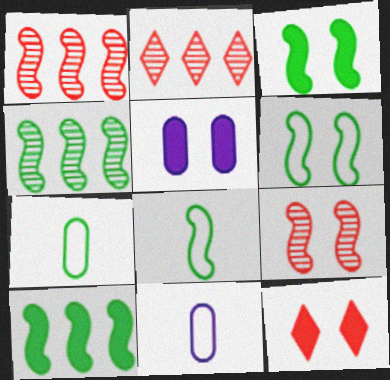[[2, 3, 11], 
[2, 5, 8], 
[3, 4, 8], 
[3, 5, 12], 
[4, 11, 12]]